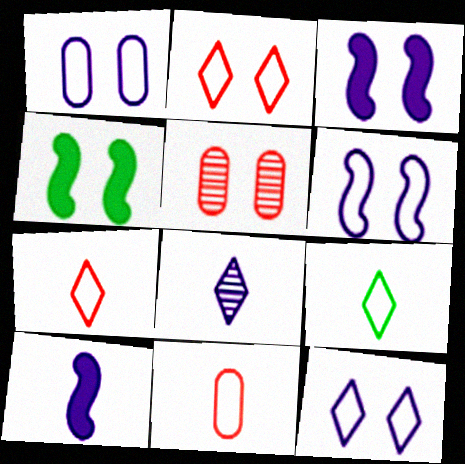[[1, 6, 12], 
[4, 5, 12]]